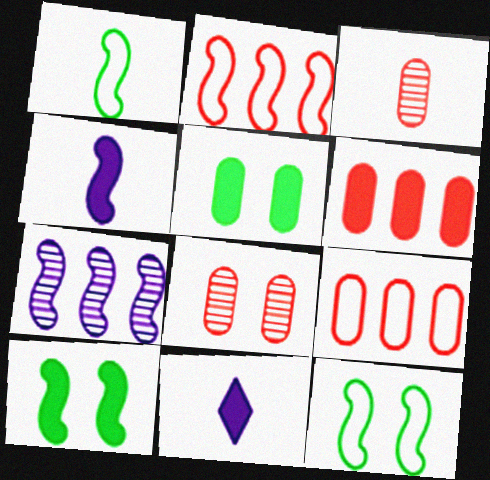[[1, 3, 11], 
[6, 10, 11]]